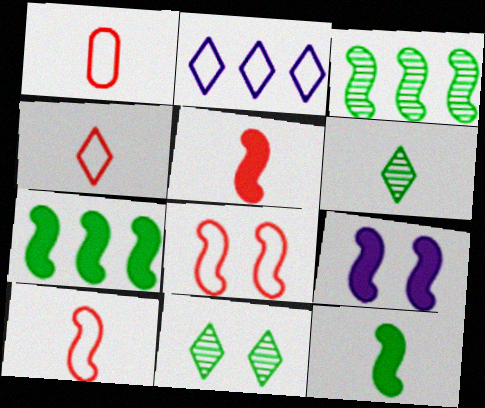[[1, 4, 10], 
[3, 9, 10], 
[5, 7, 9]]